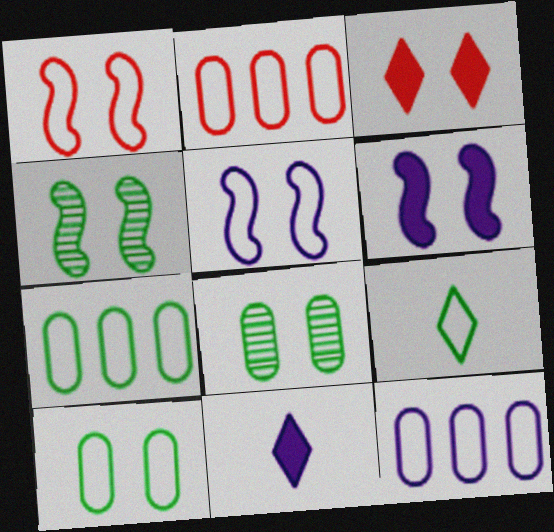[[1, 4, 6], 
[1, 9, 12], 
[2, 4, 11], 
[2, 5, 9], 
[2, 7, 12], 
[3, 5, 8]]